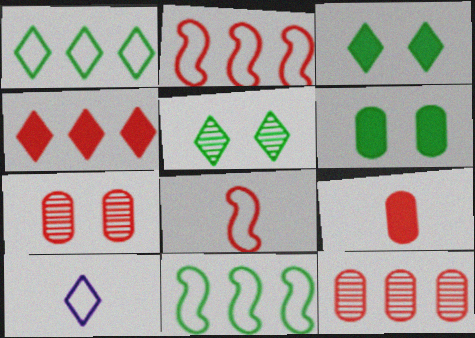[[2, 4, 12], 
[4, 5, 10], 
[4, 7, 8]]